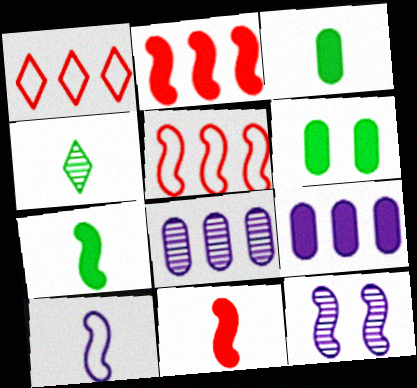[[1, 3, 12], 
[5, 7, 12]]